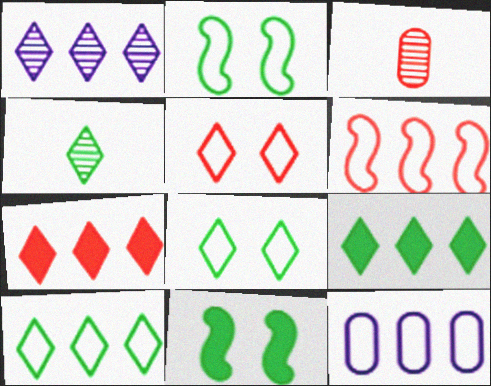[[1, 7, 10], 
[4, 8, 9], 
[6, 10, 12]]